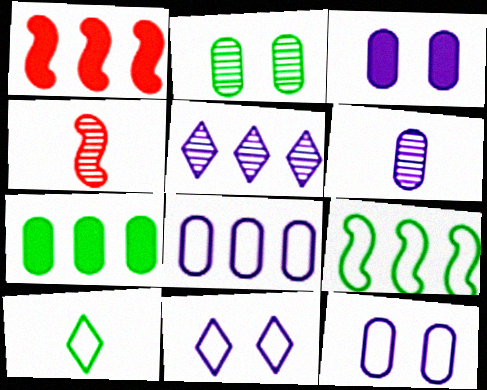[[2, 4, 5], 
[3, 6, 8], 
[4, 7, 11]]